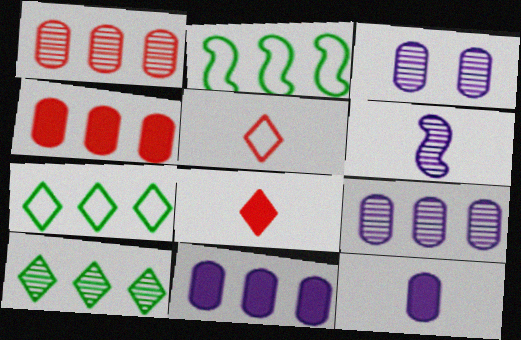[[2, 3, 8]]